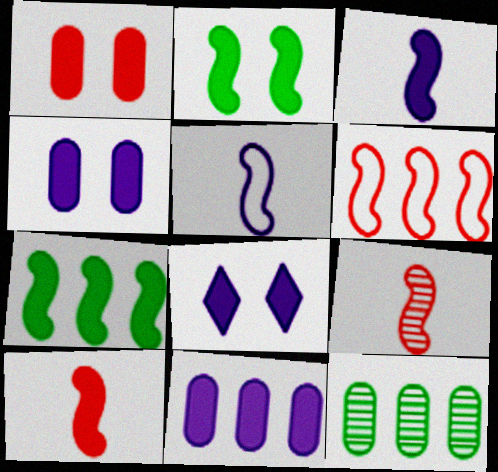[[1, 2, 8], 
[3, 8, 11]]